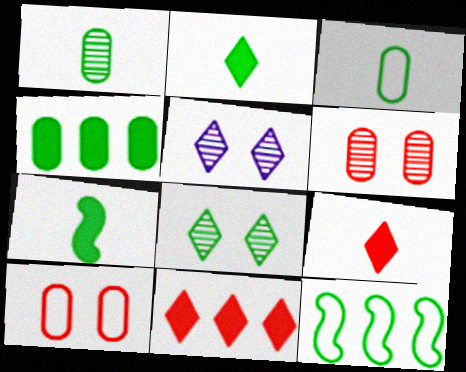[]